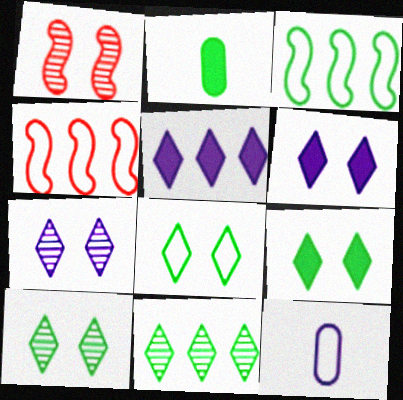[[2, 3, 10], 
[2, 4, 7], 
[4, 8, 12], 
[8, 9, 10]]